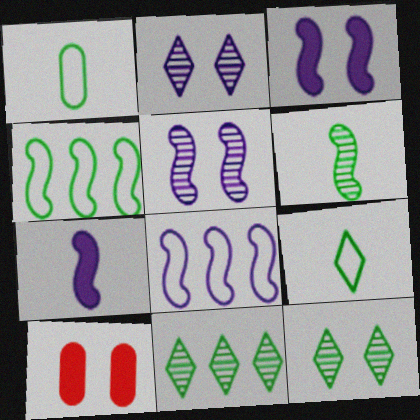[[5, 7, 8]]